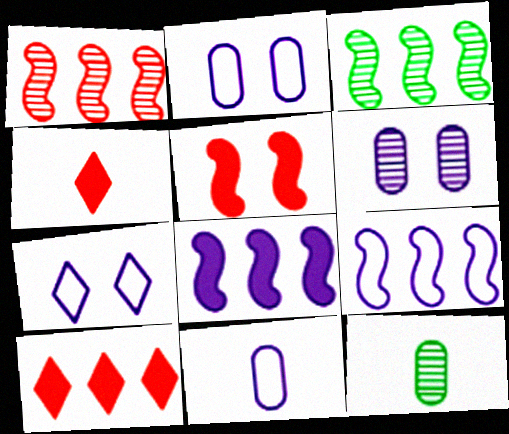[[2, 3, 4], 
[7, 9, 11]]